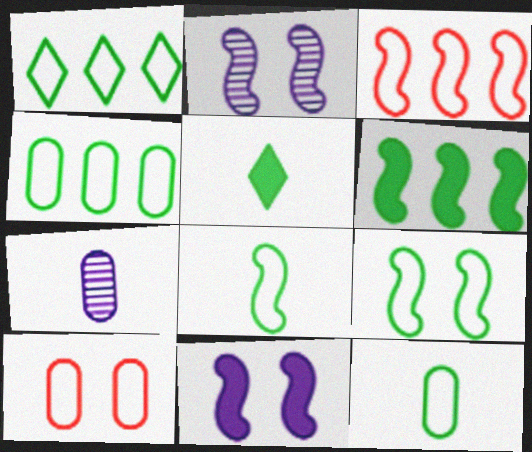[[1, 9, 12]]